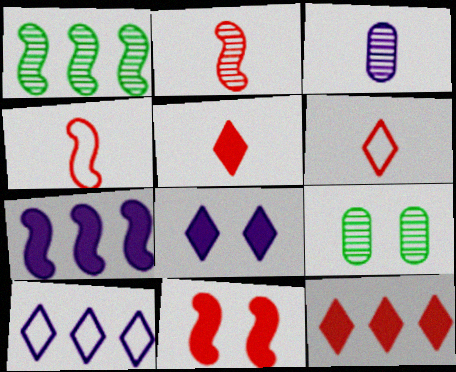[[6, 7, 9]]